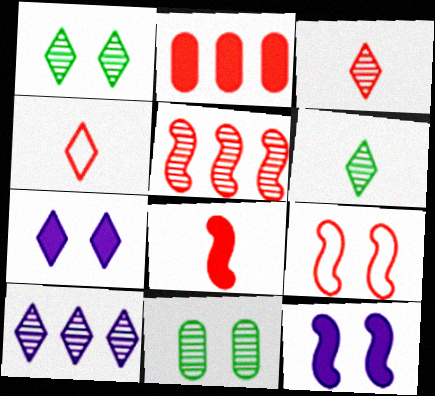[[1, 3, 10], 
[2, 3, 9], 
[5, 8, 9], 
[7, 9, 11]]